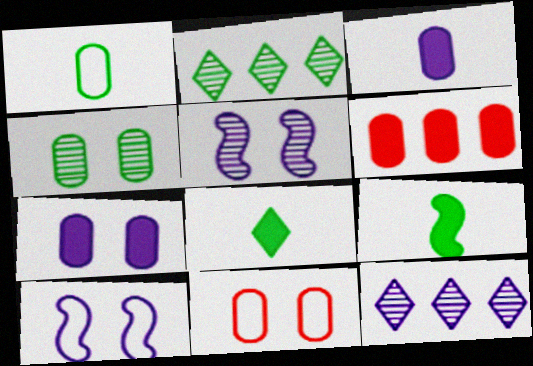[[3, 10, 12], 
[4, 7, 11], 
[9, 11, 12]]